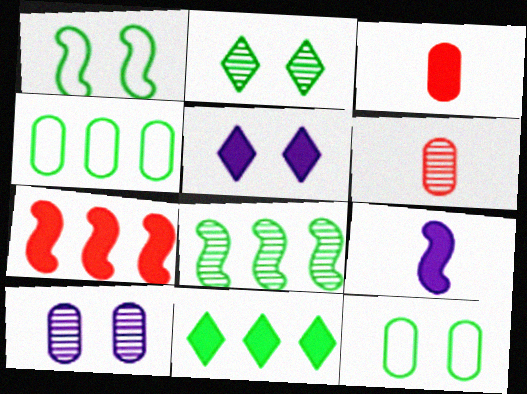[[3, 4, 10], 
[4, 8, 11]]